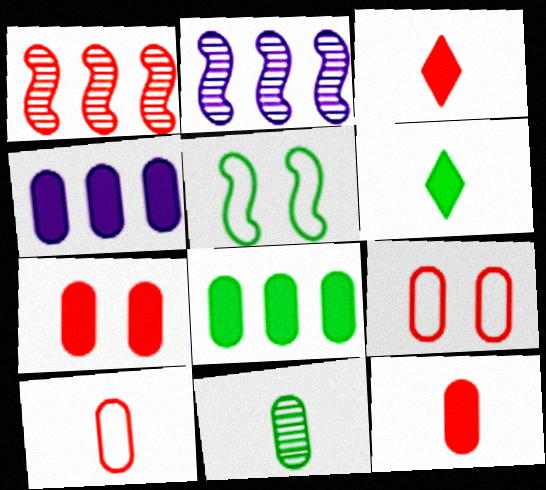[[1, 3, 9], 
[2, 6, 9], 
[4, 9, 11]]